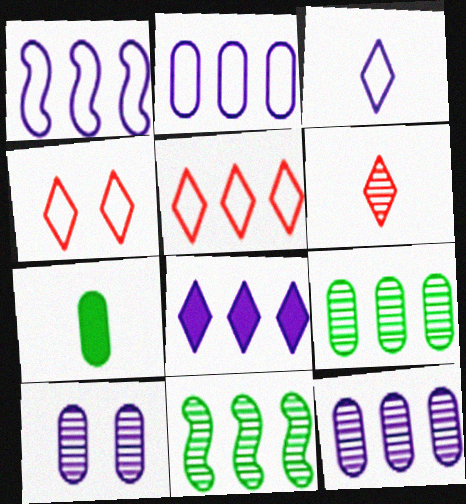[[1, 8, 12], 
[6, 10, 11]]